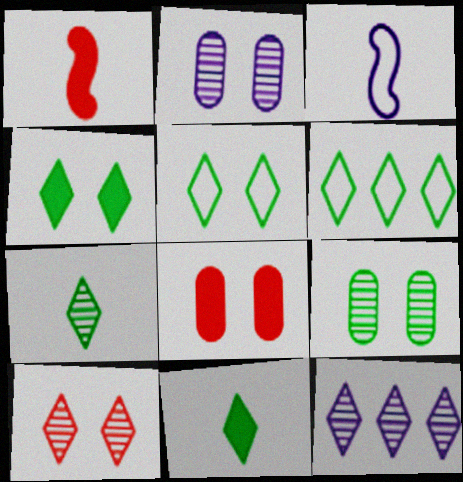[[1, 2, 6], 
[4, 6, 7], 
[7, 10, 12]]